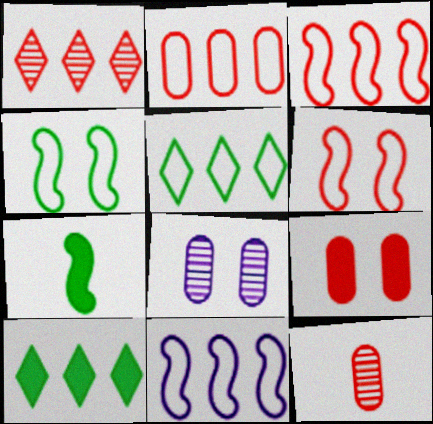[[2, 5, 11], 
[2, 9, 12]]